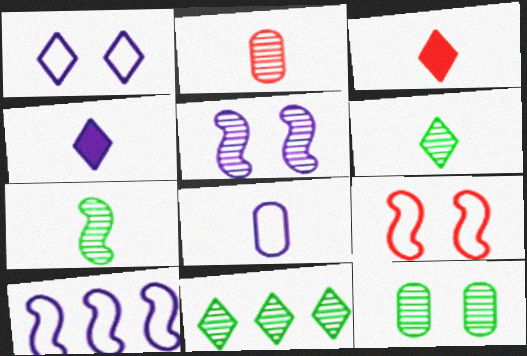[[1, 3, 11], 
[1, 8, 10], 
[2, 5, 11], 
[3, 7, 8], 
[3, 10, 12], 
[7, 11, 12]]